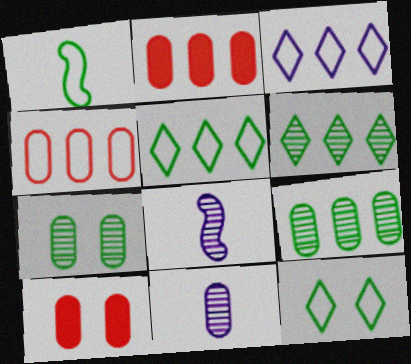[[2, 8, 12], 
[5, 8, 10]]